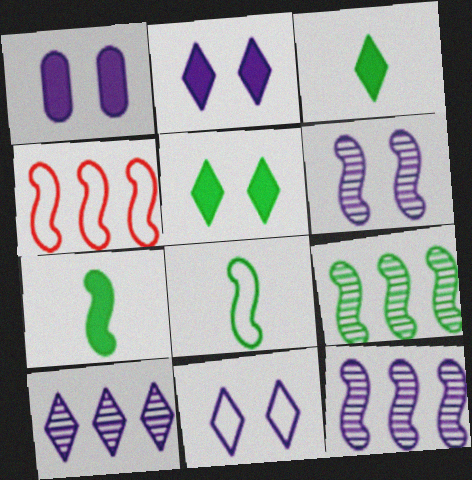[[1, 6, 11], 
[4, 6, 7]]